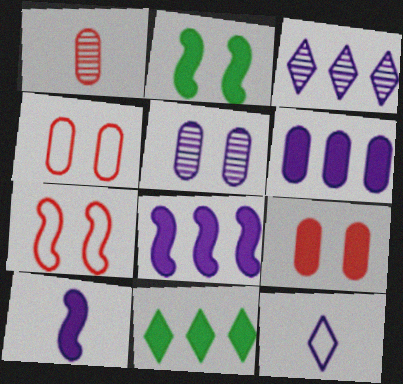[[5, 8, 12], 
[9, 10, 11]]